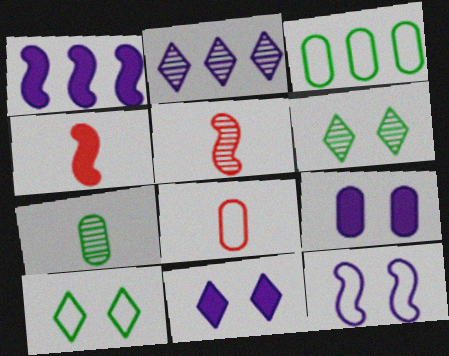[[1, 6, 8], 
[3, 5, 11]]